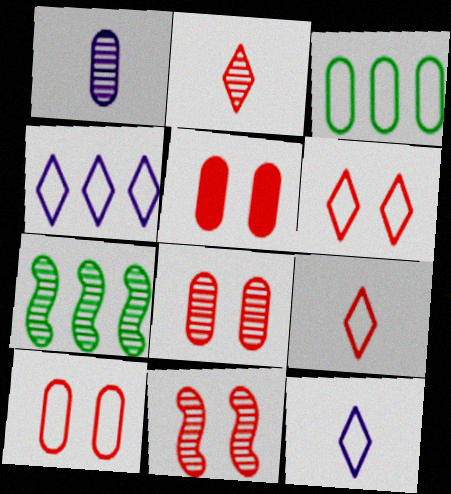[[1, 3, 5], 
[5, 6, 11], 
[5, 7, 12], 
[5, 8, 10]]